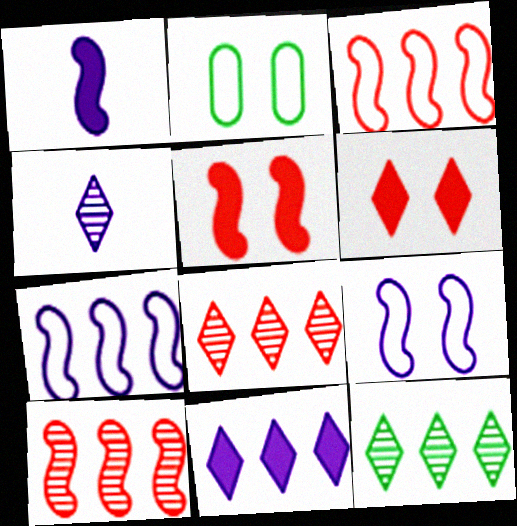[[1, 2, 8]]